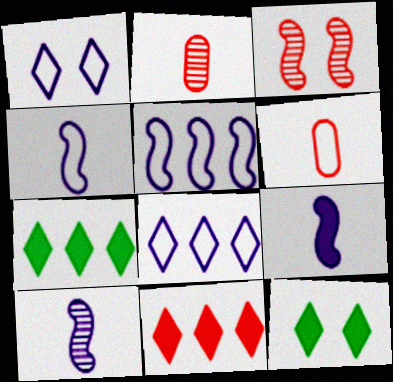[[2, 5, 12], 
[3, 6, 11], 
[4, 9, 10]]